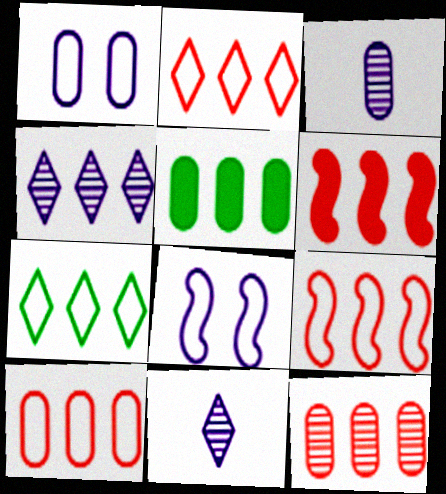[[2, 6, 12], 
[2, 9, 10], 
[4, 5, 9]]